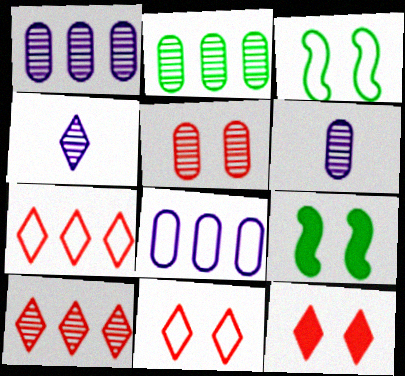[[2, 5, 6], 
[6, 7, 9]]